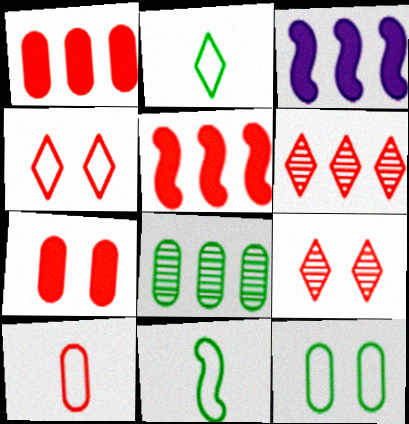[[5, 9, 10]]